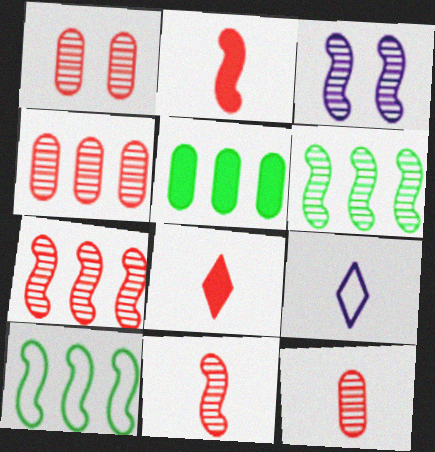[[1, 4, 12], 
[2, 3, 10], 
[3, 6, 11]]